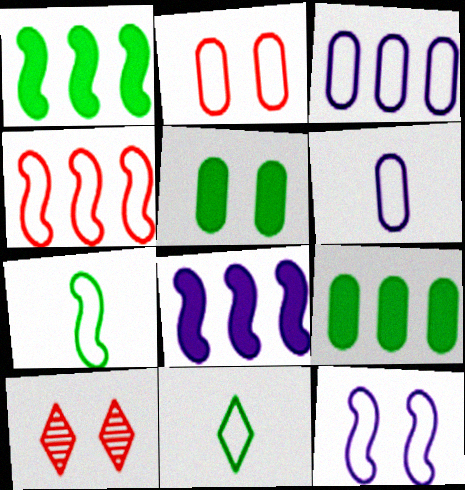[[1, 6, 10], 
[4, 7, 12], 
[5, 10, 12]]